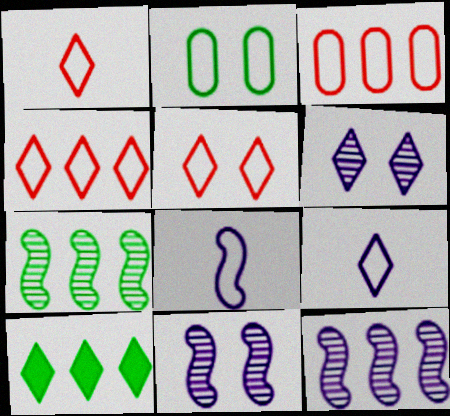[[1, 4, 5], 
[1, 6, 10], 
[2, 4, 8], 
[3, 10, 12]]